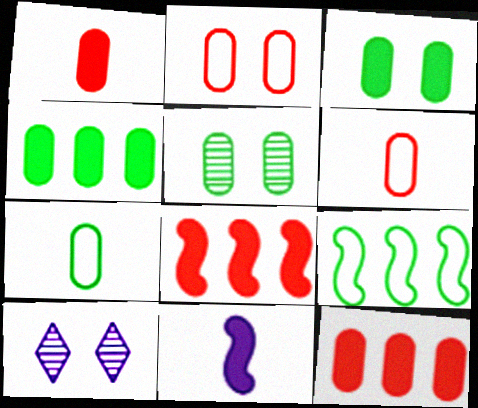[[1, 9, 10], 
[4, 5, 7], 
[7, 8, 10]]